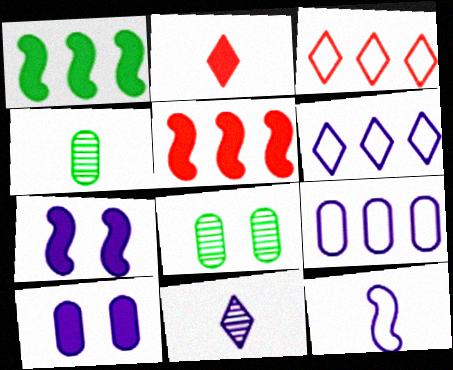[[1, 2, 10], 
[2, 4, 12], 
[3, 4, 7], 
[7, 9, 11]]